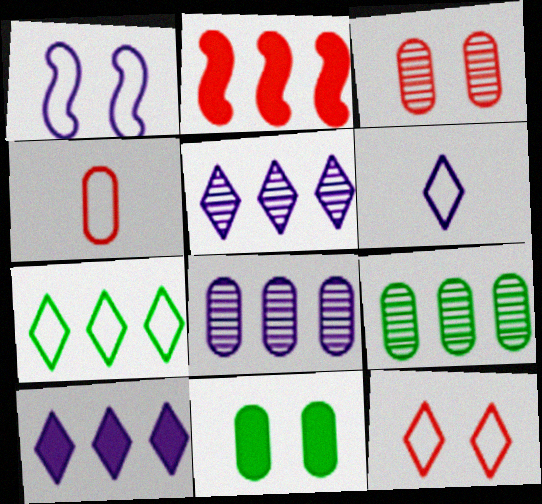[[1, 4, 7], 
[2, 7, 8], 
[4, 8, 11], 
[6, 7, 12]]